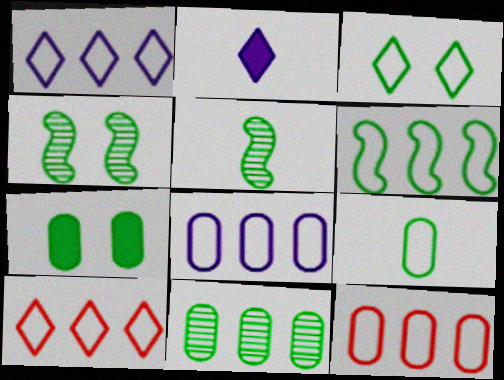[[1, 6, 12], 
[2, 4, 12], 
[3, 4, 7], 
[3, 6, 9], 
[6, 8, 10], 
[7, 9, 11]]